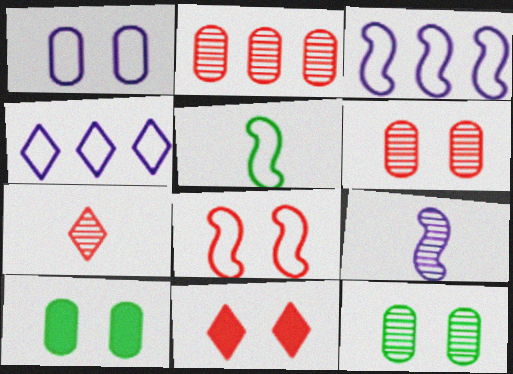[[1, 6, 10], 
[3, 5, 8], 
[3, 7, 10], 
[6, 8, 11]]